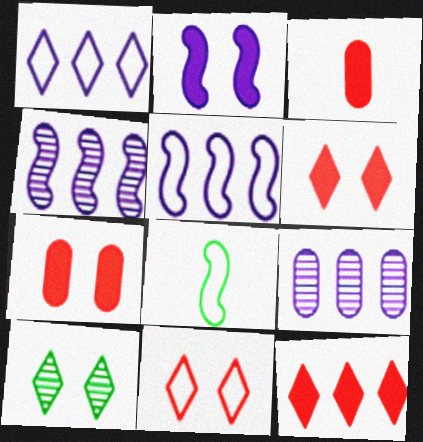[[3, 5, 10], 
[6, 8, 9]]